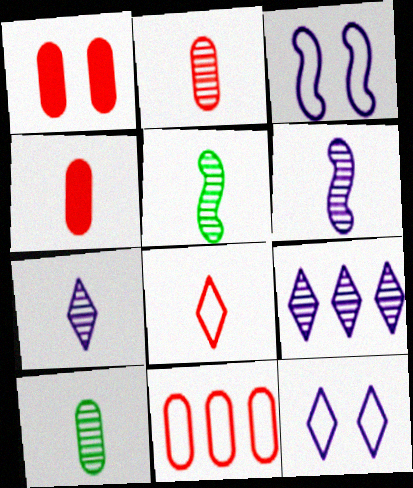[[1, 2, 11], 
[2, 5, 7]]